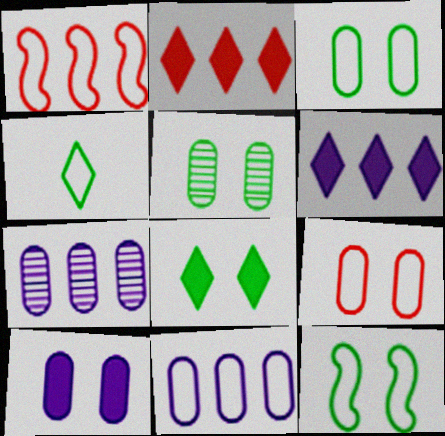[[5, 8, 12], 
[5, 9, 10]]